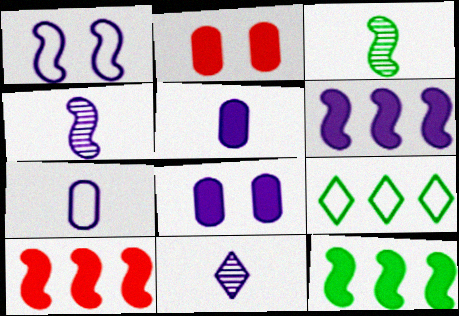[[1, 3, 10], 
[1, 4, 6], 
[2, 4, 9], 
[6, 10, 12]]